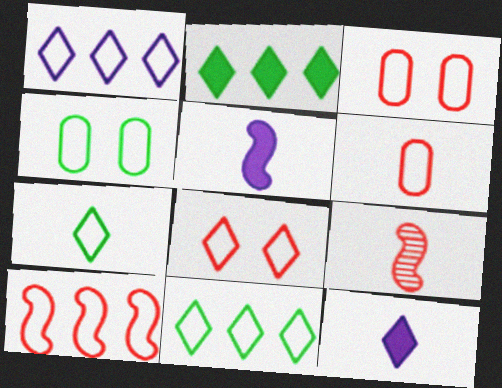[[1, 7, 8], 
[6, 8, 10]]